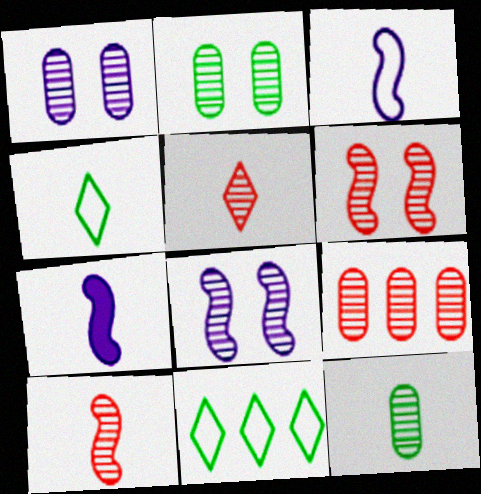[[1, 9, 12], 
[5, 6, 9]]